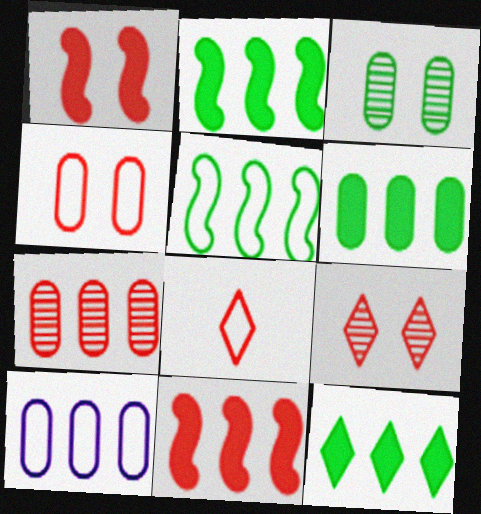[[1, 4, 9], 
[1, 7, 8], 
[2, 6, 12], 
[6, 7, 10]]